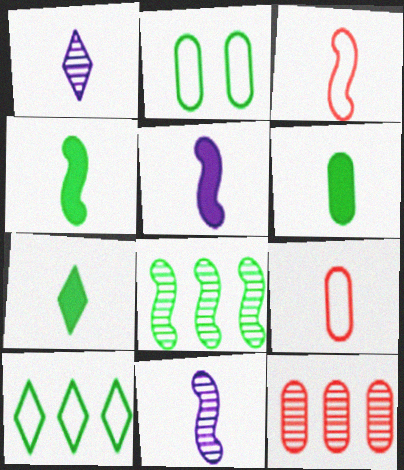[[1, 3, 6], 
[1, 4, 9], 
[2, 7, 8], 
[3, 4, 11], 
[4, 6, 7], 
[7, 9, 11]]